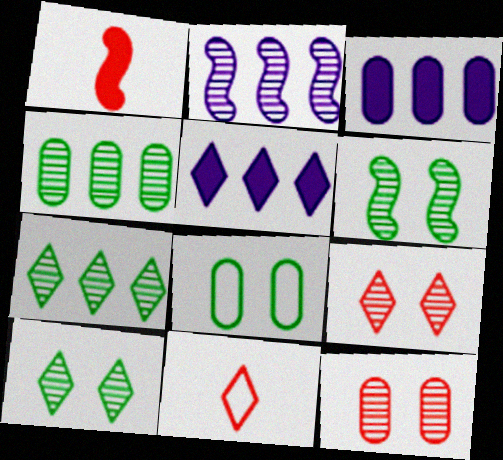[[3, 6, 11], 
[5, 10, 11]]